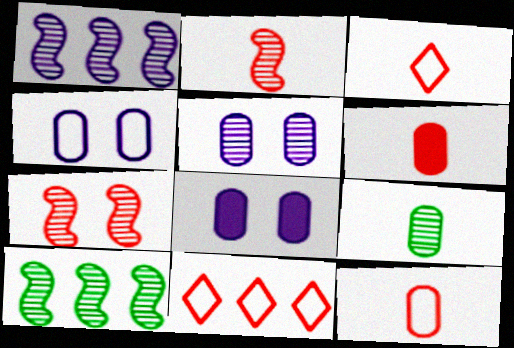[[2, 3, 6], 
[3, 8, 10], 
[4, 5, 8], 
[6, 7, 11]]